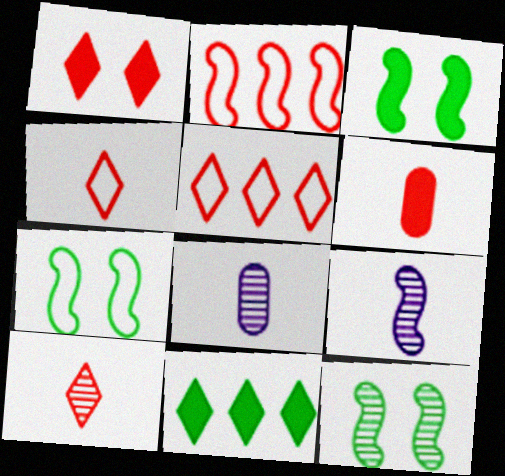[[1, 5, 10], 
[2, 3, 9], 
[3, 5, 8], 
[3, 7, 12]]